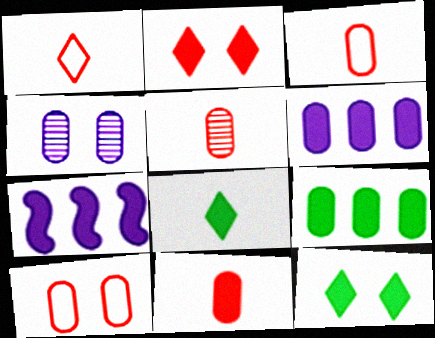[[3, 4, 9], 
[3, 5, 11], 
[7, 11, 12]]